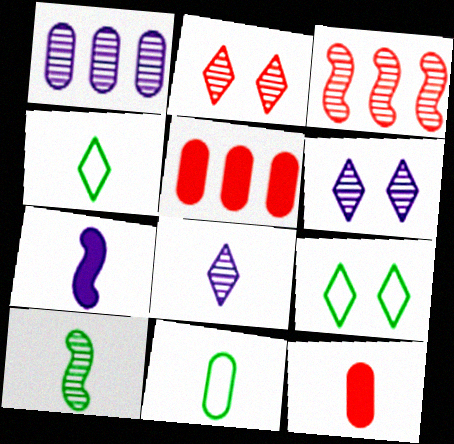[[1, 2, 10]]